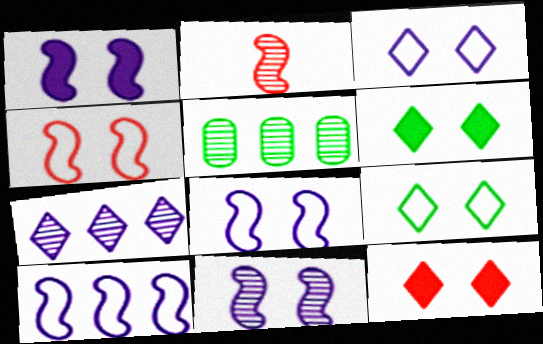[[1, 8, 11]]